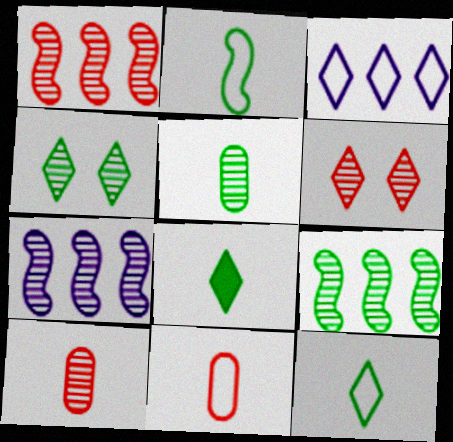[[1, 6, 10], 
[1, 7, 9], 
[2, 5, 8], 
[3, 6, 8], 
[4, 5, 9], 
[4, 7, 10], 
[5, 6, 7]]